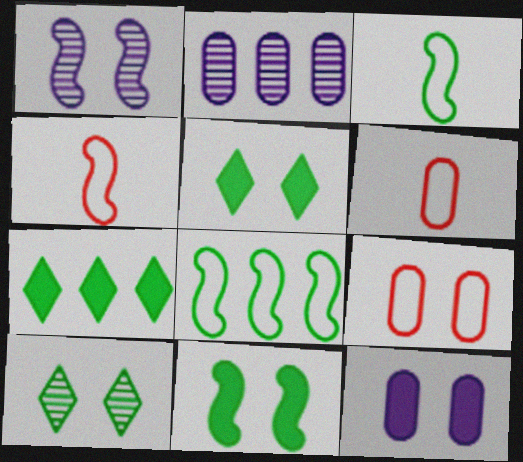[[1, 5, 9], 
[1, 6, 7], 
[2, 4, 5]]